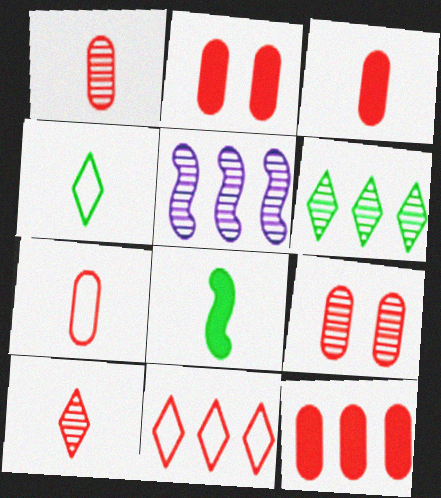[[1, 3, 7], 
[2, 3, 12], 
[2, 4, 5], 
[7, 9, 12]]